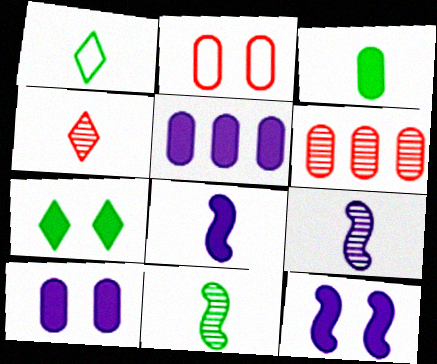[[1, 3, 11], 
[1, 6, 12]]